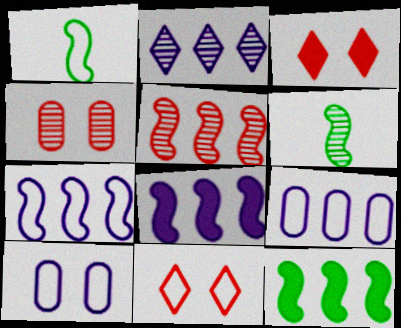[[1, 9, 11], 
[2, 4, 6], 
[2, 8, 9], 
[3, 6, 9], 
[5, 7, 12]]